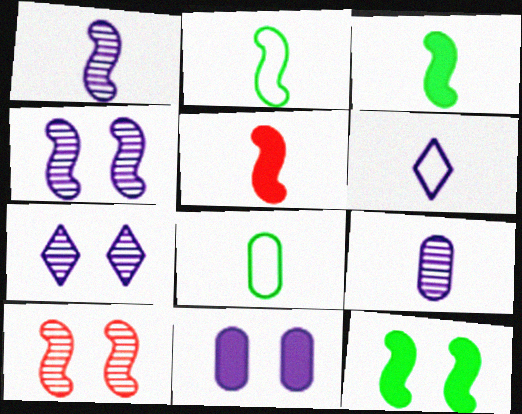[[1, 2, 5]]